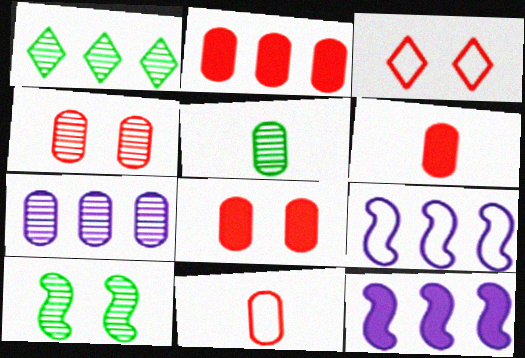[[1, 2, 9], 
[1, 5, 10], 
[2, 4, 11], 
[2, 6, 8], 
[3, 5, 12], 
[4, 5, 7]]